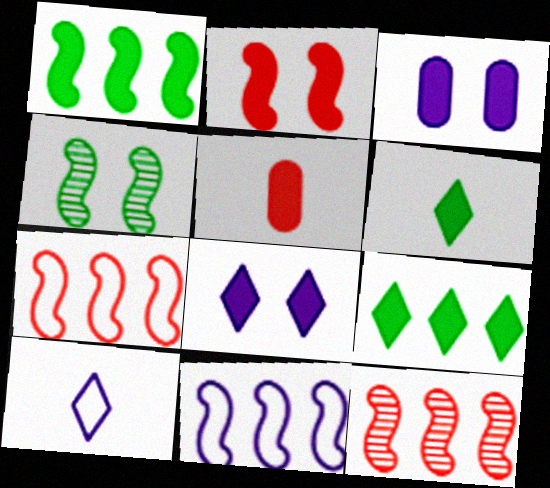[[1, 5, 8], 
[1, 11, 12]]